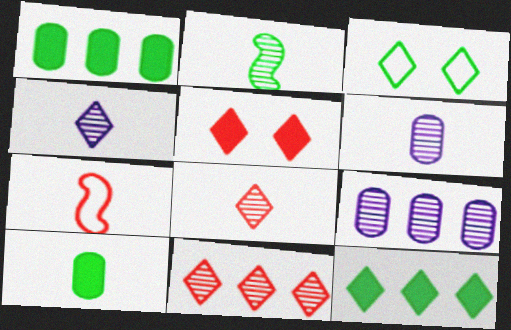[[1, 2, 3], 
[2, 6, 8], 
[4, 7, 10]]